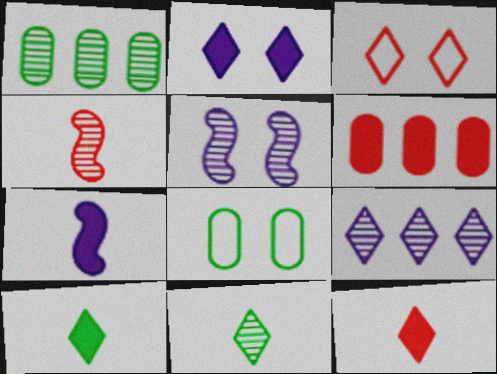[[1, 3, 7], 
[3, 4, 6], 
[3, 9, 10]]